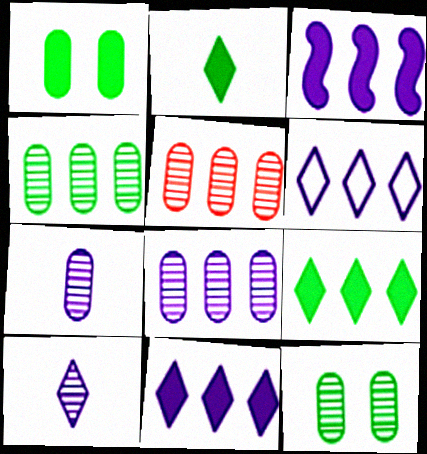[[3, 6, 8], 
[4, 5, 8], 
[5, 7, 12]]